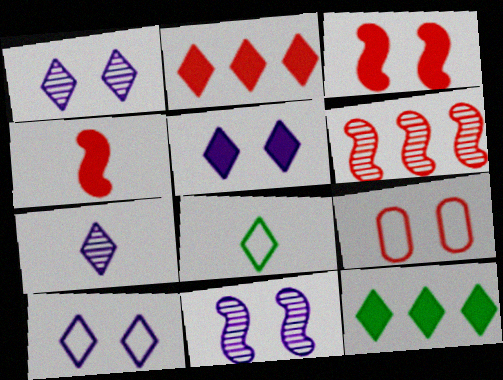[[1, 2, 8], 
[1, 5, 10]]